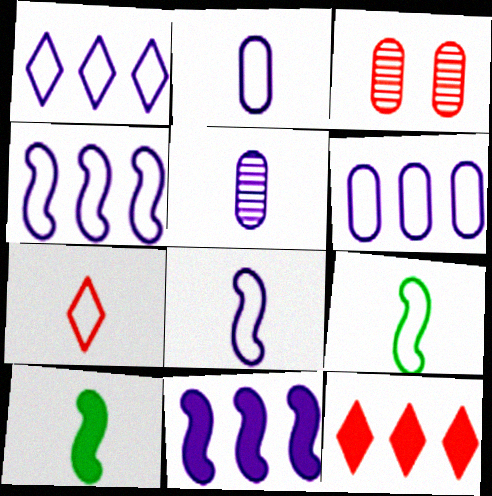[[1, 3, 10], 
[1, 4, 6], 
[2, 7, 9], 
[5, 7, 10]]